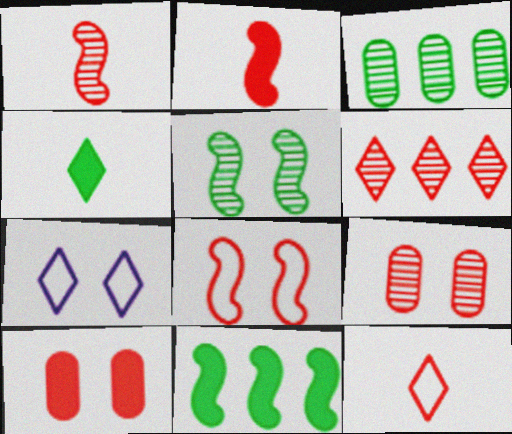[[1, 6, 9], 
[2, 3, 7], 
[4, 6, 7], 
[5, 7, 10]]